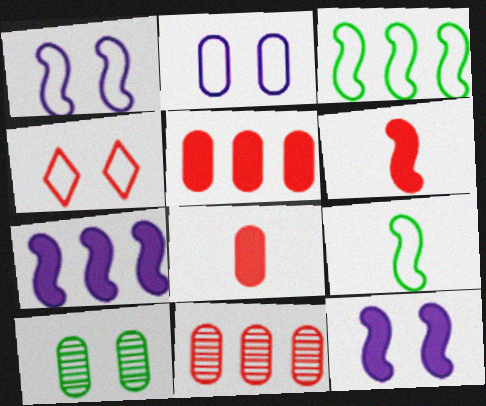[[4, 6, 11], 
[4, 10, 12]]